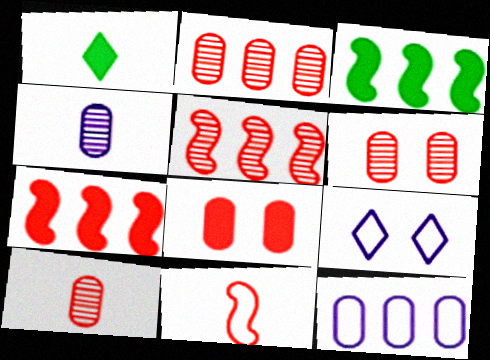[[1, 4, 11], 
[2, 6, 10], 
[3, 9, 10]]